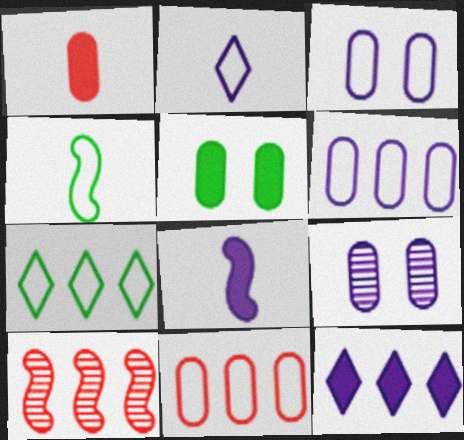[[2, 5, 10]]